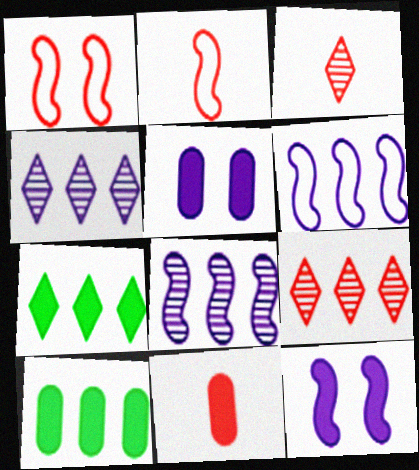[[1, 9, 11], 
[2, 3, 11], 
[5, 10, 11], 
[6, 9, 10], 
[7, 11, 12]]